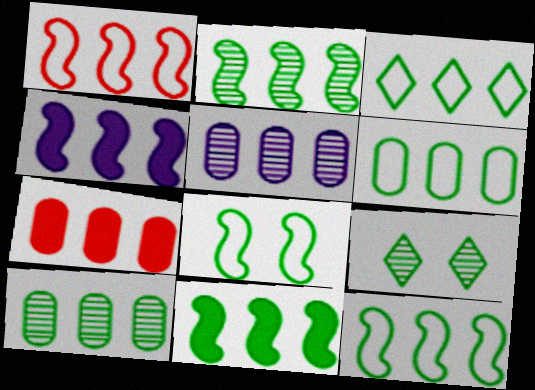[[1, 2, 4], 
[2, 11, 12], 
[3, 6, 12], 
[3, 10, 11], 
[5, 6, 7]]